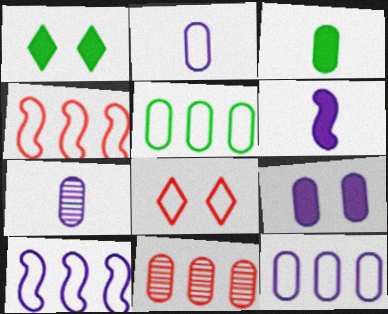[[1, 4, 7], 
[7, 9, 12]]